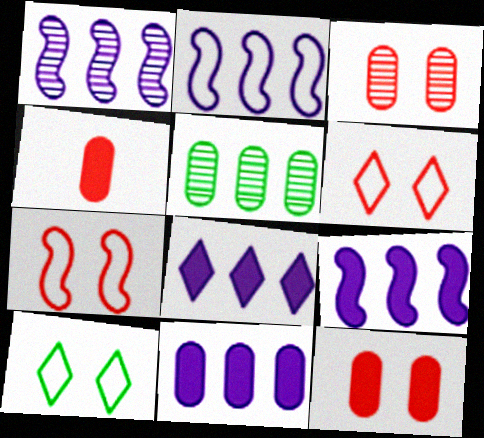[[1, 2, 9], 
[1, 4, 10], 
[8, 9, 11]]